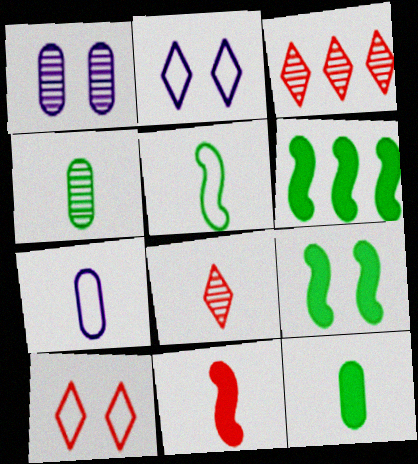[[1, 9, 10], 
[3, 7, 9]]